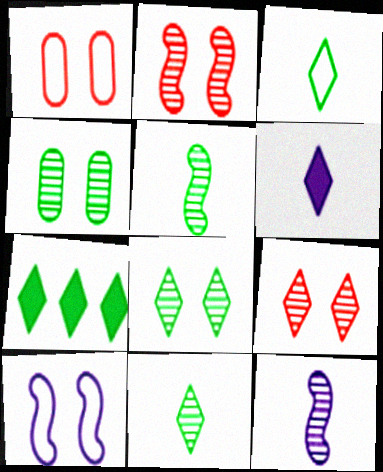[[1, 7, 12], 
[3, 7, 8]]